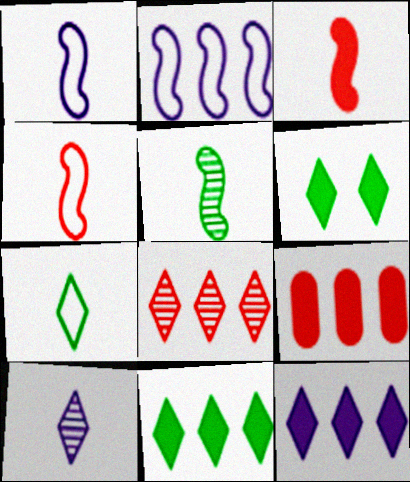[[1, 3, 5]]